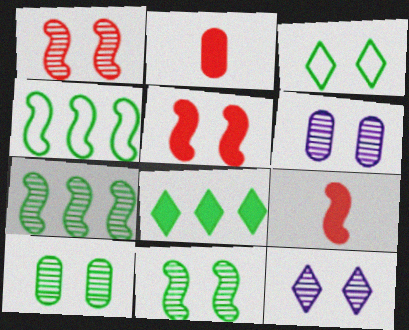[[1, 10, 12], 
[2, 4, 12], 
[3, 5, 6]]